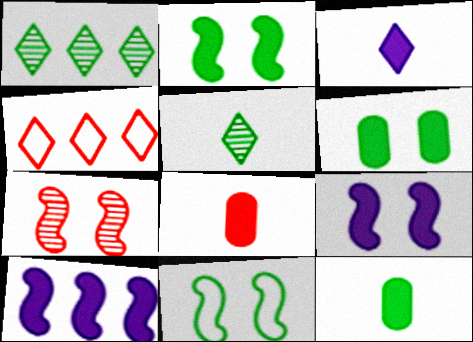[[1, 11, 12], 
[4, 7, 8], 
[7, 9, 11]]